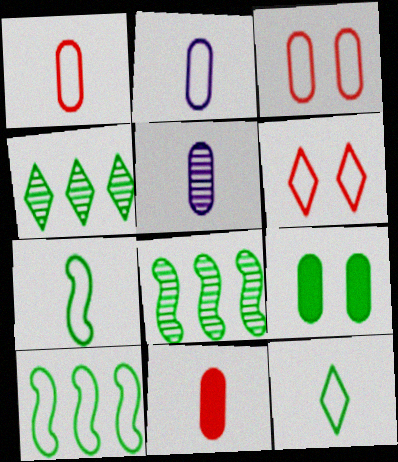[[2, 6, 10], 
[4, 7, 9], 
[8, 9, 12]]